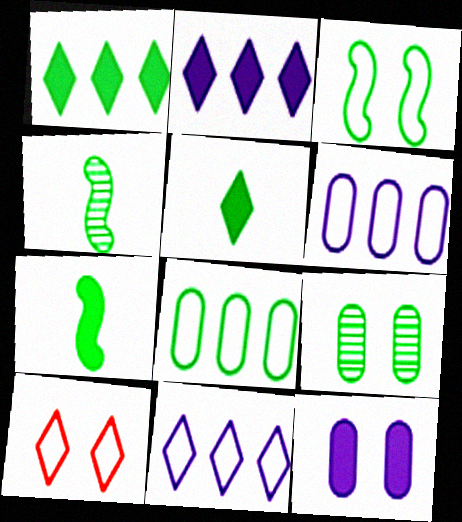[]